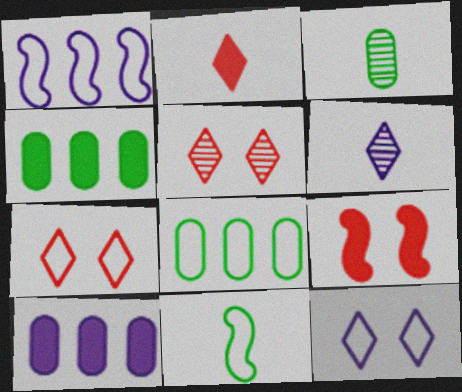[[5, 10, 11], 
[6, 8, 9]]